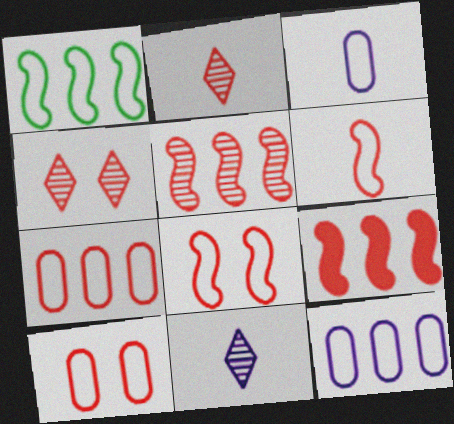[[2, 9, 10]]